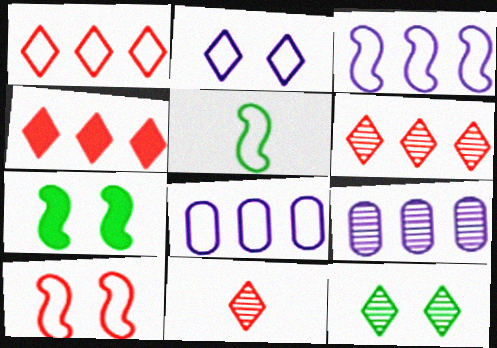[[1, 4, 6], 
[3, 5, 10], 
[7, 8, 11]]